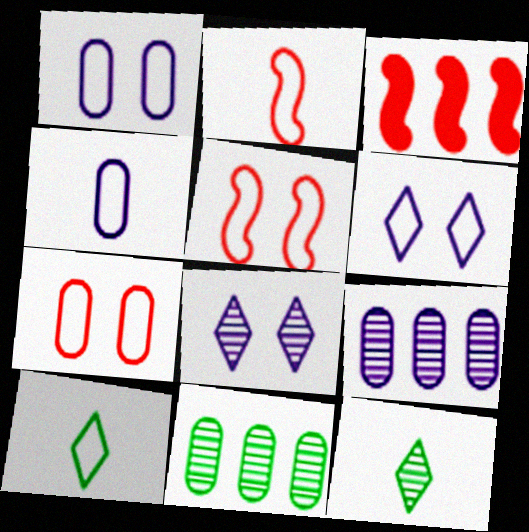[[1, 3, 12], 
[2, 4, 10]]